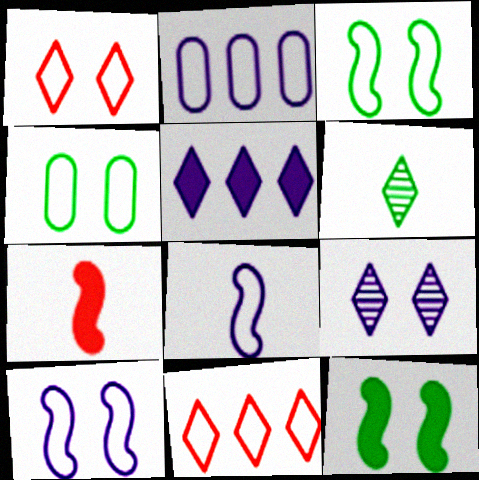[[1, 4, 10], 
[1, 5, 6], 
[4, 8, 11]]